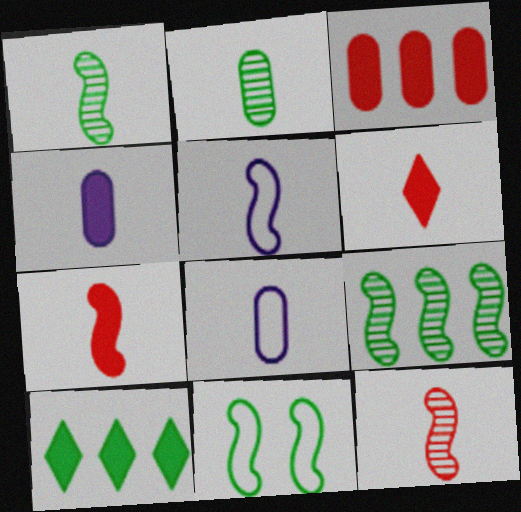[[1, 5, 7], 
[1, 6, 8], 
[2, 5, 6], 
[2, 10, 11]]